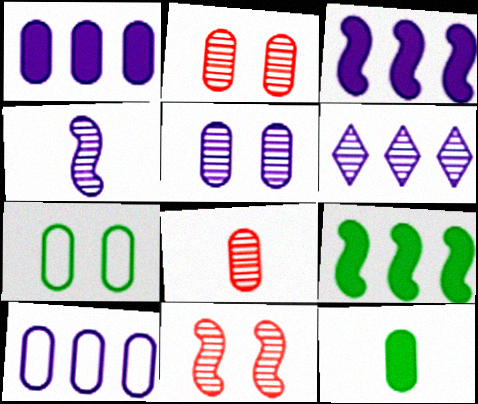[[1, 7, 8], 
[2, 10, 12], 
[3, 6, 10], 
[4, 5, 6]]